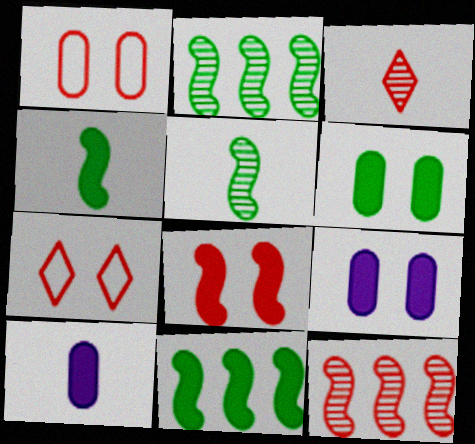[[2, 7, 10]]